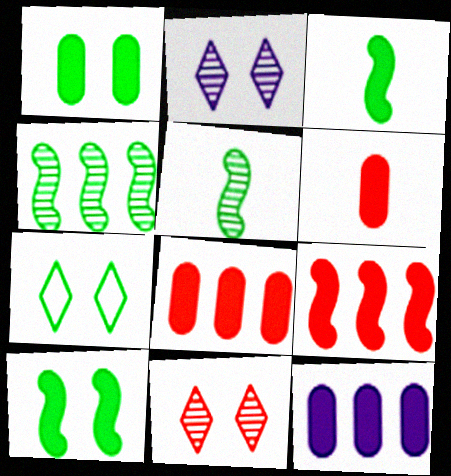[[1, 6, 12]]